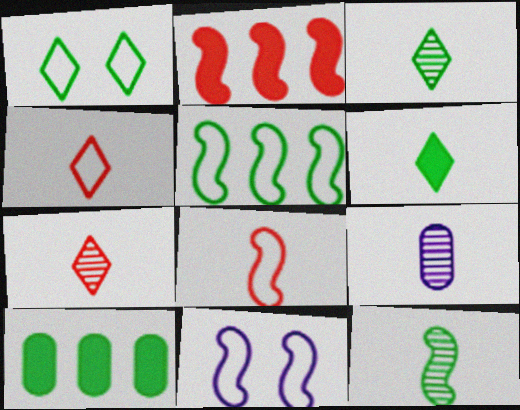[[1, 2, 9], 
[1, 10, 12], 
[2, 11, 12], 
[5, 8, 11], 
[6, 8, 9], 
[7, 9, 12], 
[7, 10, 11]]